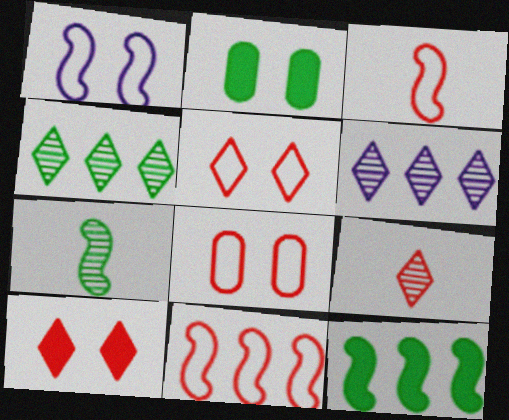[[2, 3, 6]]